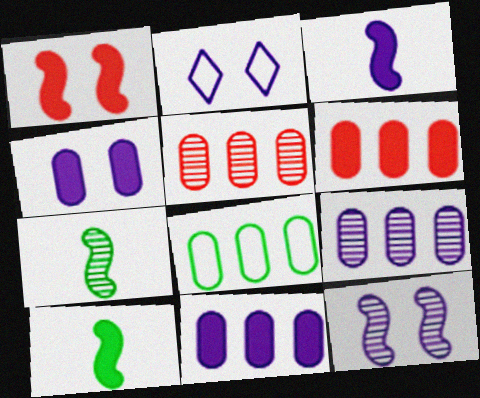[[2, 3, 9], 
[2, 4, 12], 
[2, 5, 10], 
[2, 6, 7], 
[5, 8, 11], 
[6, 8, 9]]